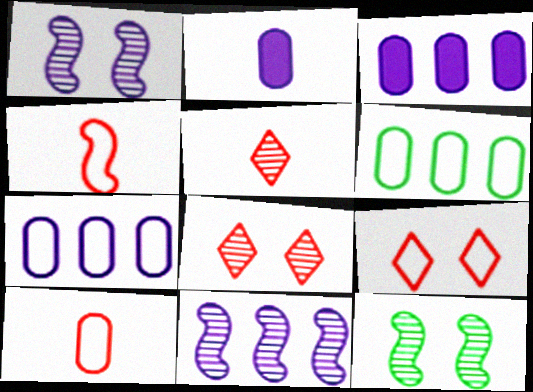[]